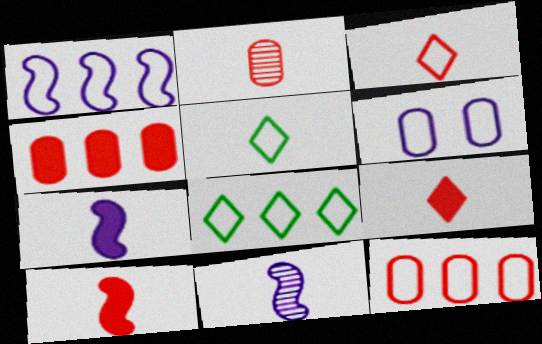[[1, 8, 12], 
[2, 3, 10], 
[2, 5, 7]]